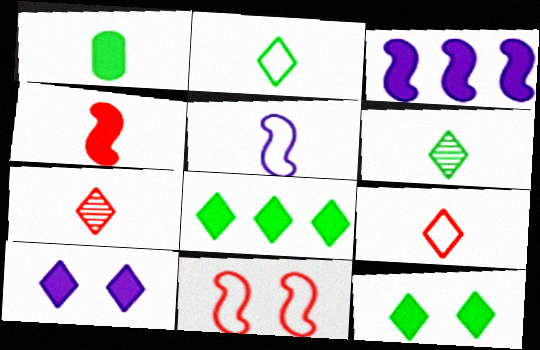[[1, 5, 7]]